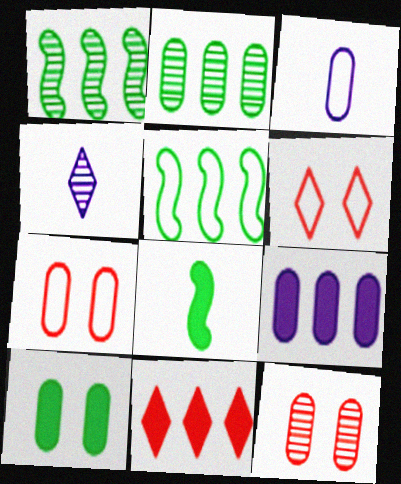[[1, 4, 12], 
[3, 5, 6]]